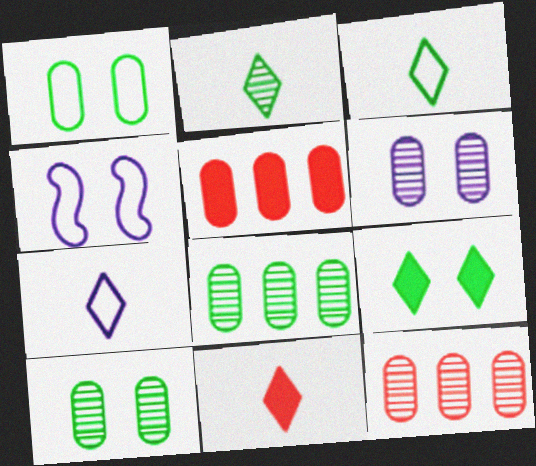[[2, 4, 5], 
[2, 7, 11], 
[4, 8, 11]]